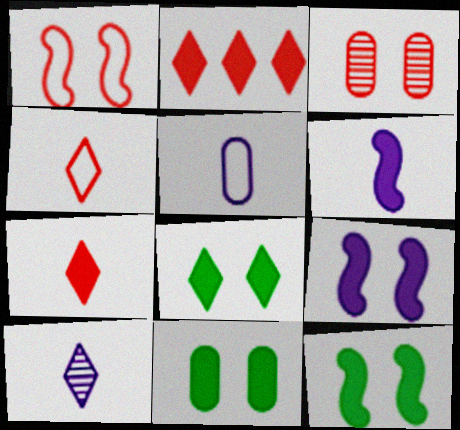[[2, 6, 11], 
[5, 6, 10], 
[8, 11, 12]]